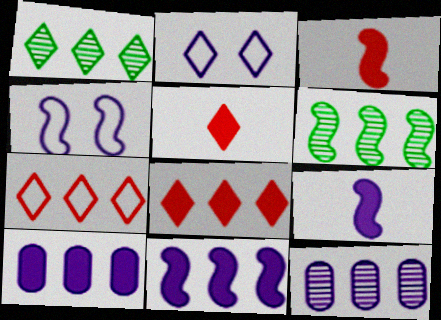[[1, 2, 5], 
[2, 9, 12], 
[3, 4, 6], 
[6, 7, 10]]